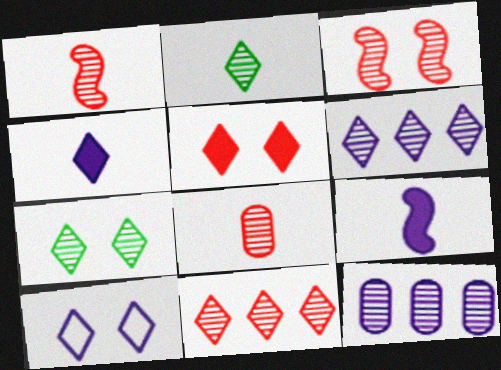[[1, 7, 12], 
[2, 3, 12], 
[3, 8, 11], 
[4, 6, 10], 
[5, 7, 10], 
[9, 10, 12]]